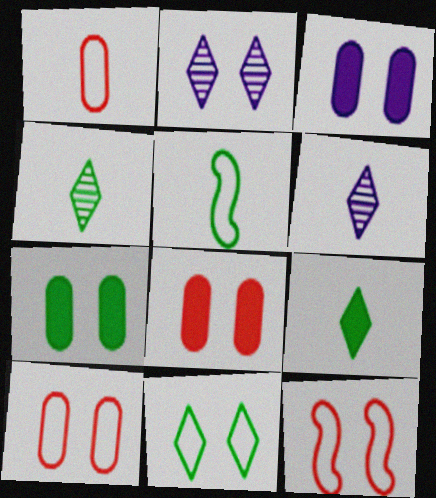[[2, 7, 12], 
[3, 7, 8]]